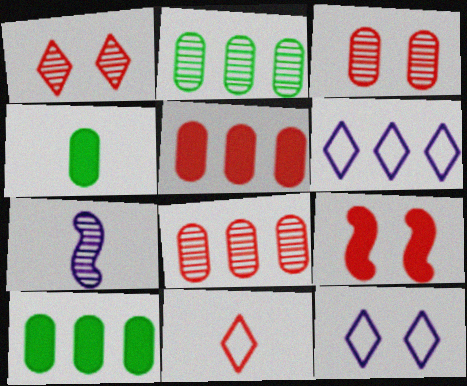[[1, 2, 7], 
[4, 7, 11], 
[8, 9, 11]]